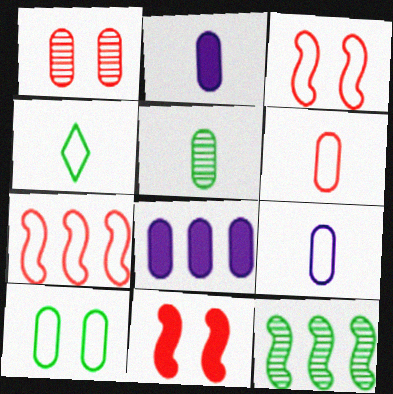[[2, 5, 6]]